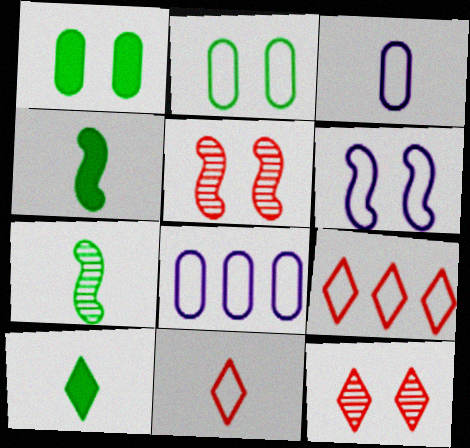[[1, 6, 12], 
[4, 8, 12], 
[5, 8, 10]]